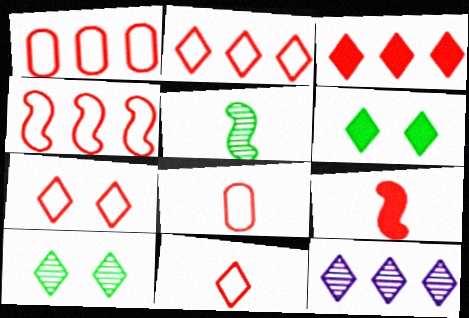[[1, 2, 4], 
[2, 7, 11], 
[4, 7, 8], 
[6, 11, 12]]